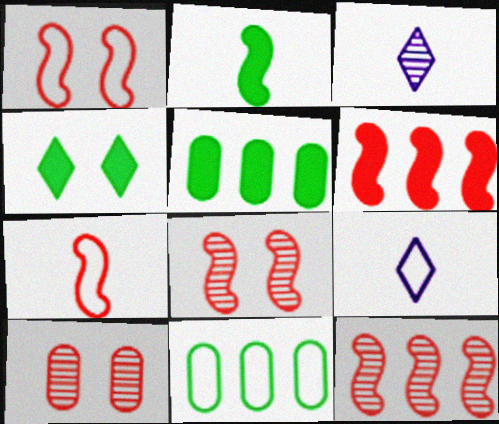[[1, 3, 5], 
[1, 9, 11], 
[2, 4, 5], 
[5, 8, 9], 
[6, 7, 8]]